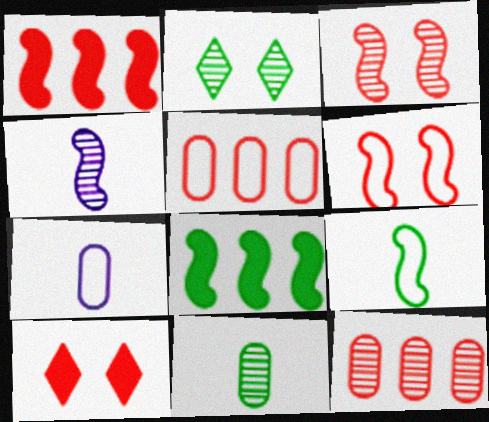[[1, 2, 7], 
[2, 4, 12], 
[4, 6, 8]]